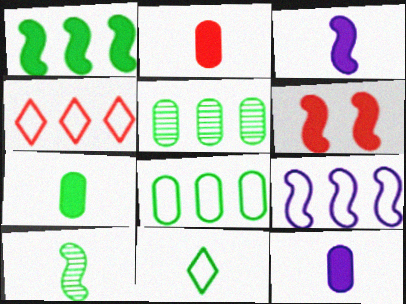[[1, 3, 6], 
[2, 7, 12], 
[4, 8, 9], 
[6, 9, 10], 
[7, 10, 11]]